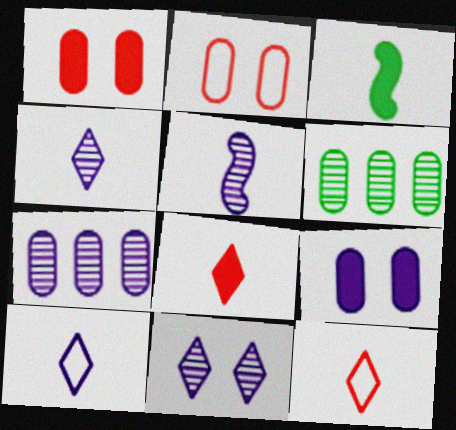[[5, 7, 11]]